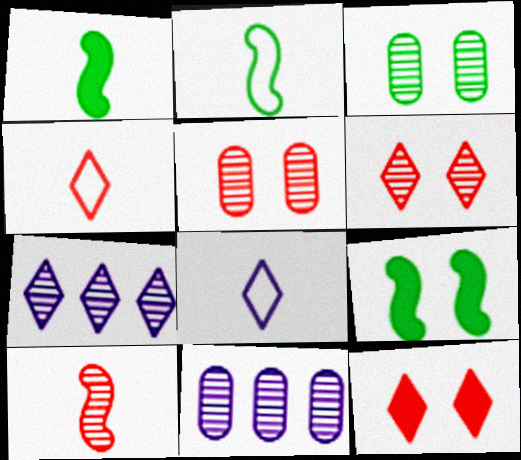[[2, 11, 12], 
[3, 7, 10], 
[4, 9, 11]]